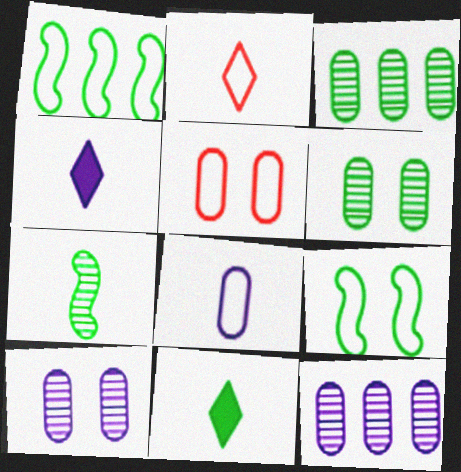[[1, 6, 11], 
[3, 9, 11]]